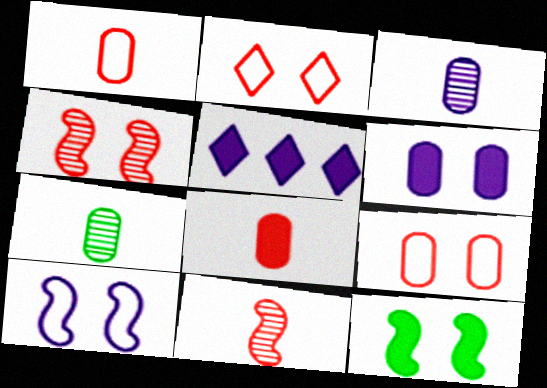[[3, 5, 10], 
[4, 10, 12], 
[5, 8, 12]]